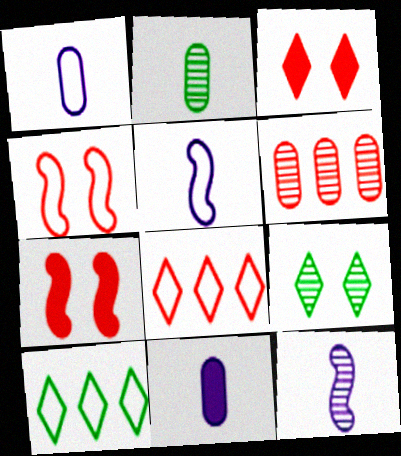[[1, 4, 10], 
[6, 9, 12]]